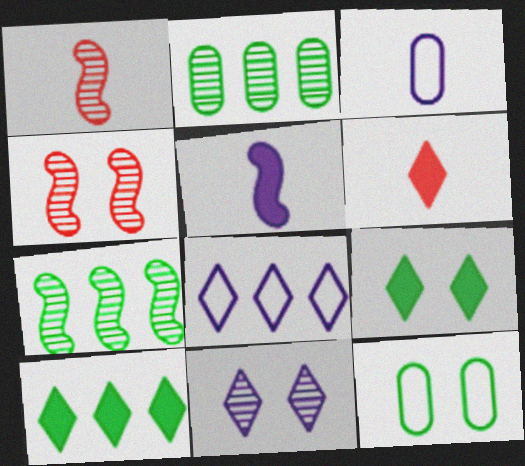[[1, 2, 11], 
[3, 4, 10]]